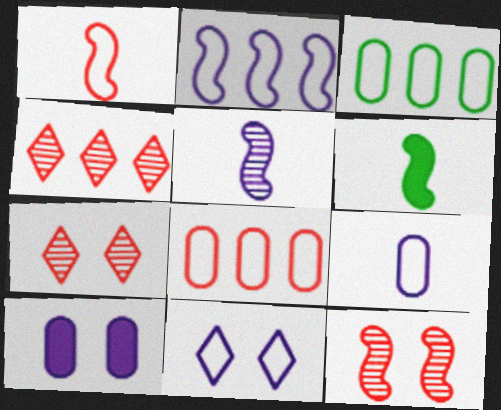[[1, 3, 11], 
[1, 5, 6], 
[2, 6, 12], 
[2, 9, 11]]